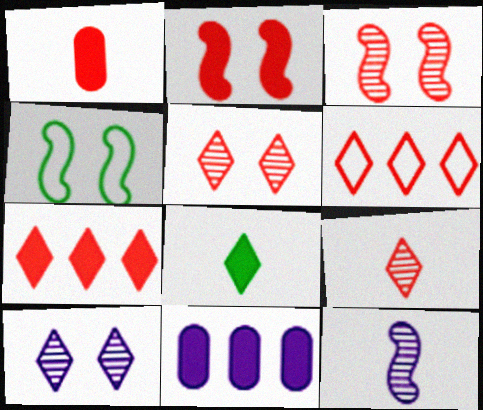[[1, 2, 7], 
[1, 3, 6], 
[2, 8, 11], 
[4, 9, 11], 
[6, 8, 10]]